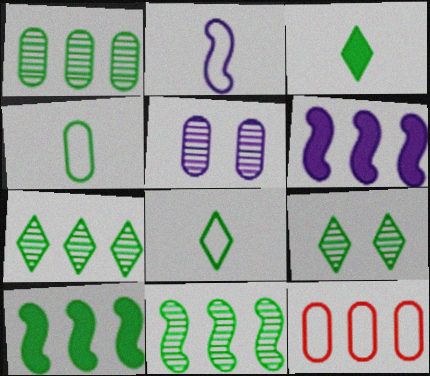[[1, 7, 11], 
[4, 9, 10], 
[6, 7, 12]]